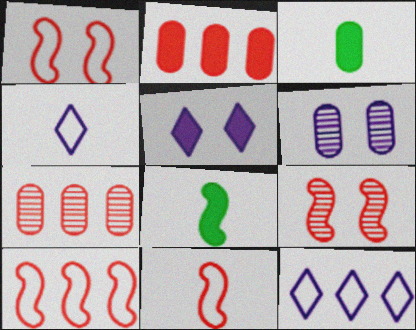[[1, 10, 11], 
[2, 5, 8], 
[3, 9, 12]]